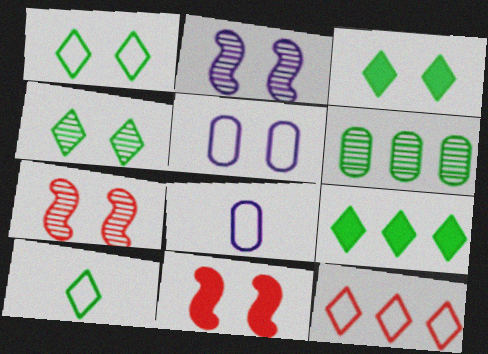[[1, 3, 4], 
[3, 5, 7], 
[4, 5, 11], 
[4, 9, 10], 
[7, 8, 9]]